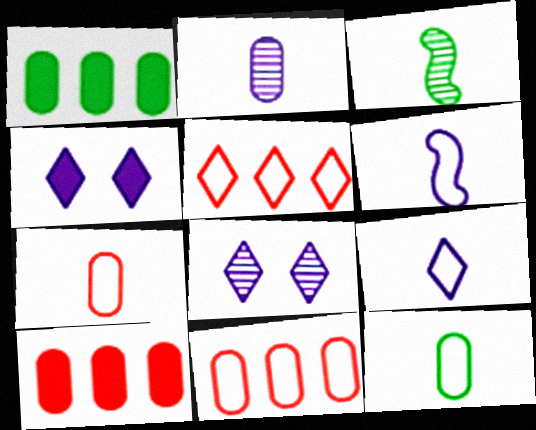[[3, 4, 11]]